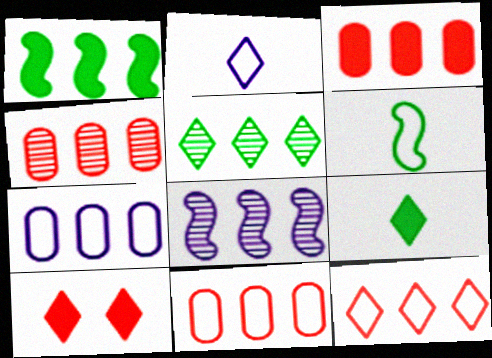[[2, 5, 10], 
[3, 4, 11], 
[4, 5, 8]]